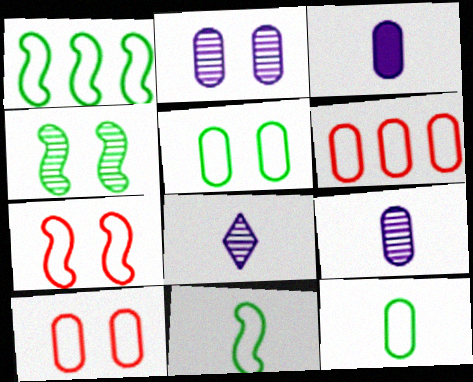[]